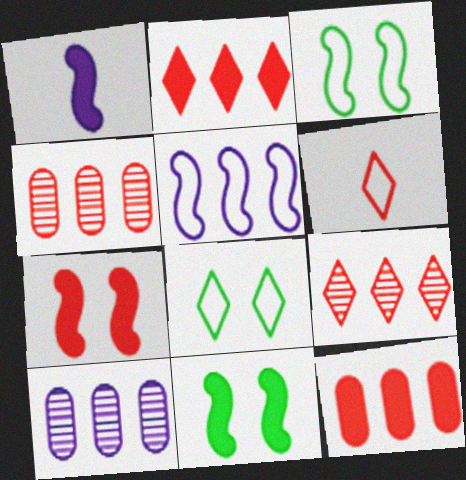[[1, 4, 8], 
[4, 6, 7], 
[6, 10, 11]]